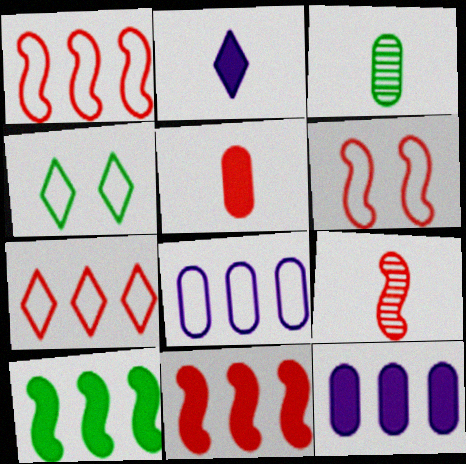[[3, 4, 10], 
[4, 9, 12], 
[6, 9, 11]]